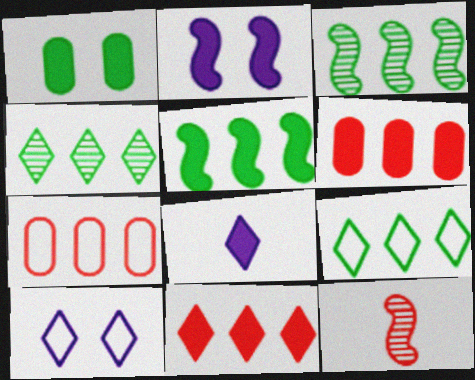[]